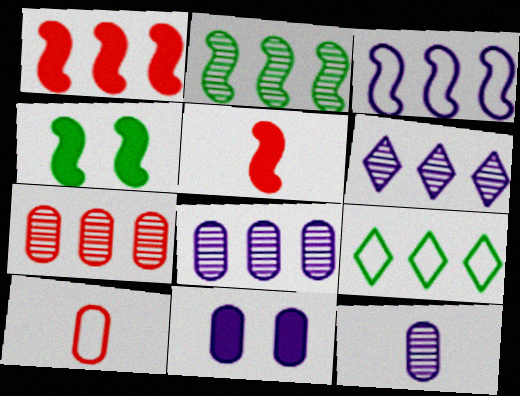[[1, 2, 3], 
[1, 8, 9], 
[2, 6, 7], 
[4, 6, 10]]